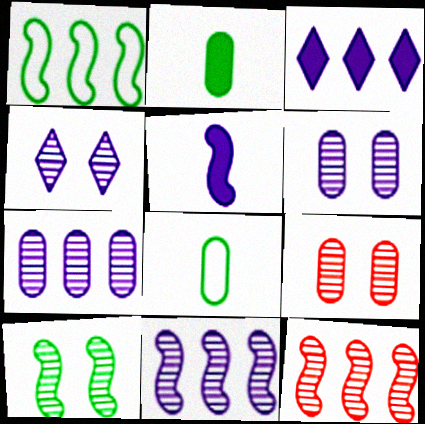[[4, 9, 10]]